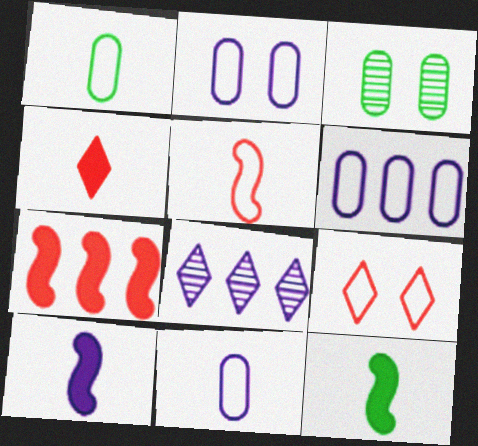[[2, 6, 11], 
[2, 8, 10]]